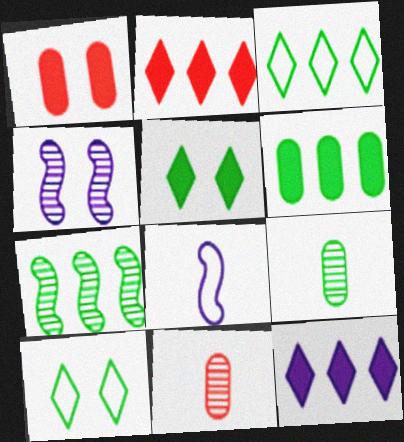[[1, 4, 10], 
[3, 6, 7]]